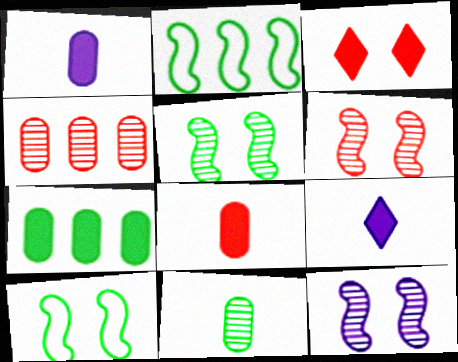[[4, 9, 10], 
[5, 6, 12]]